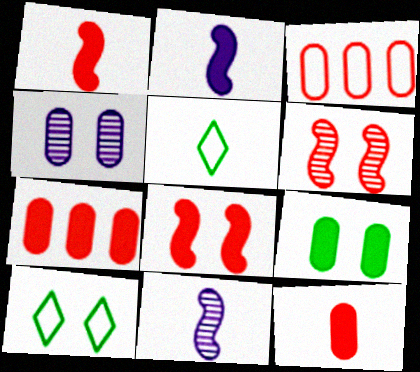[[4, 8, 10], 
[5, 11, 12], 
[7, 10, 11]]